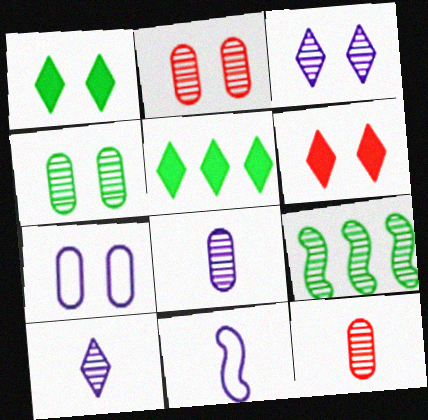[[2, 5, 11], 
[2, 9, 10], 
[3, 9, 12]]